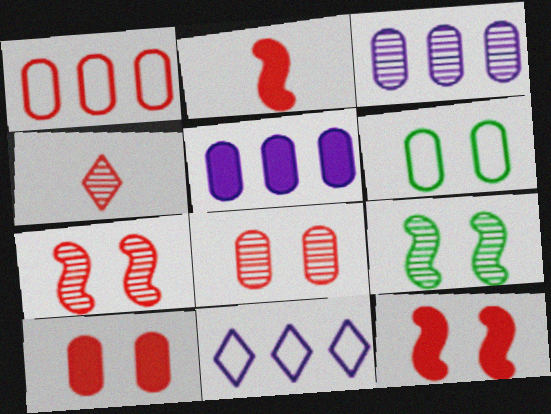[[1, 4, 12], 
[3, 4, 9]]